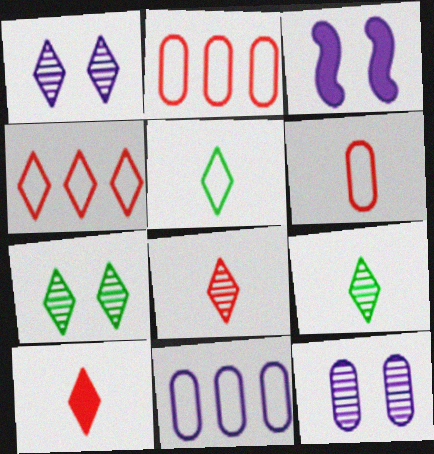[[2, 3, 9]]